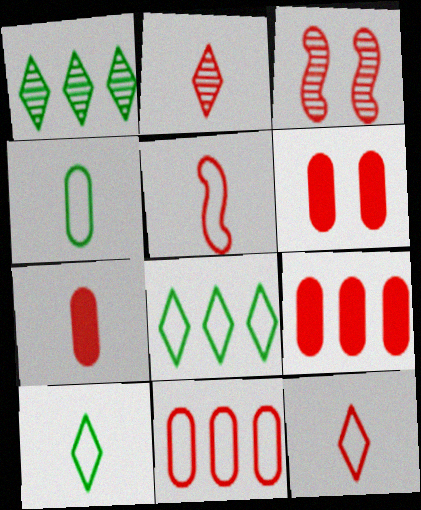[[2, 5, 7], 
[3, 9, 12], 
[6, 7, 9]]